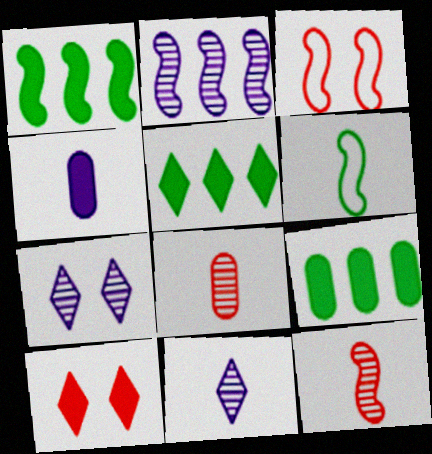[[1, 4, 10], 
[1, 5, 9], 
[3, 9, 11]]